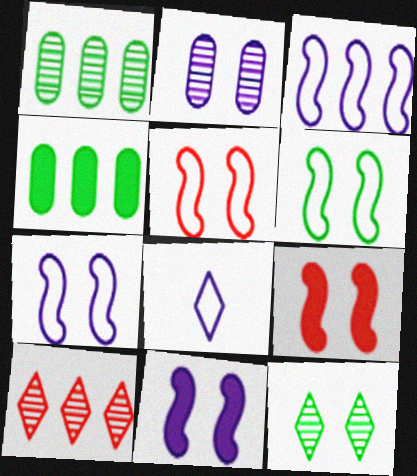[[1, 8, 9], 
[3, 4, 10], 
[5, 6, 7]]